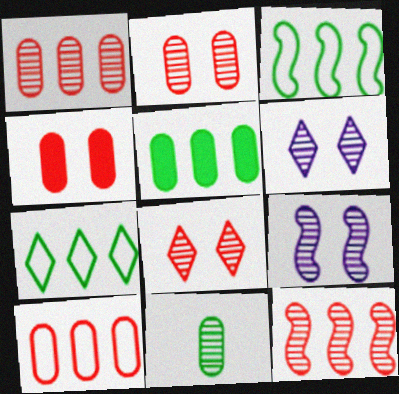[[6, 11, 12]]